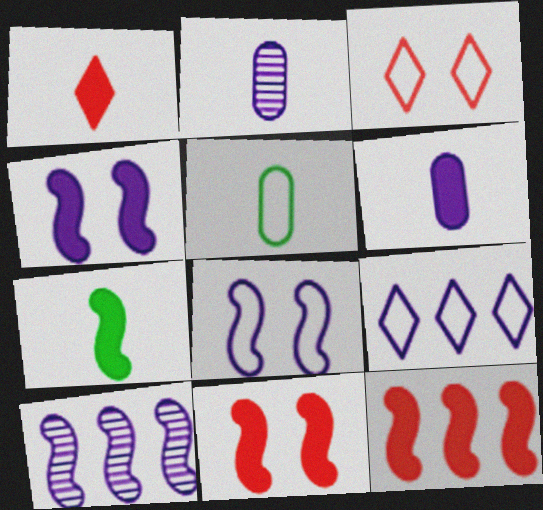[[1, 6, 7], 
[2, 4, 9], 
[4, 7, 12]]